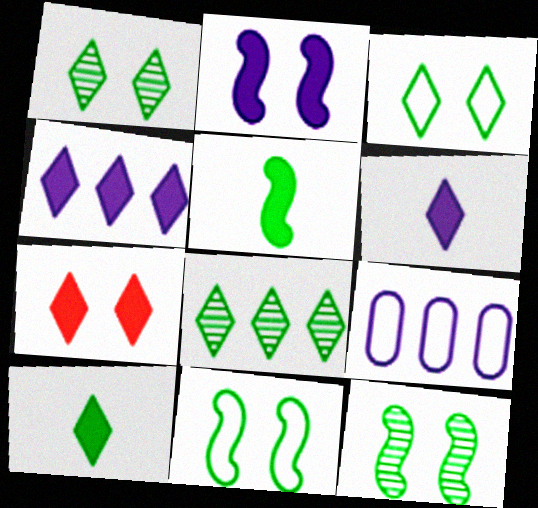[[3, 8, 10], 
[4, 7, 10]]